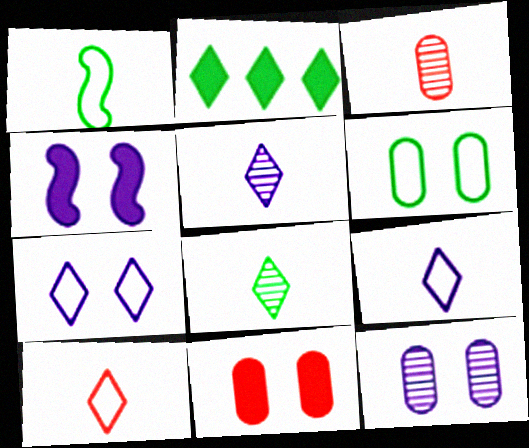[[4, 7, 12], 
[6, 11, 12]]